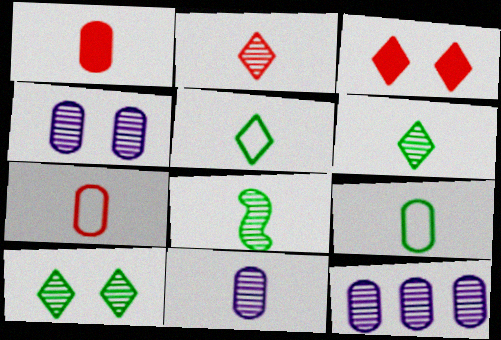[[1, 9, 11], 
[2, 8, 11], 
[4, 11, 12]]